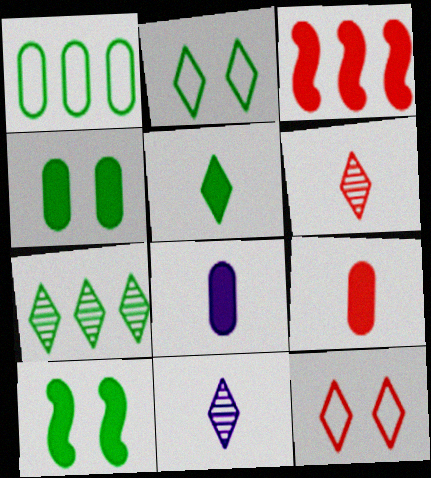[[2, 5, 7]]